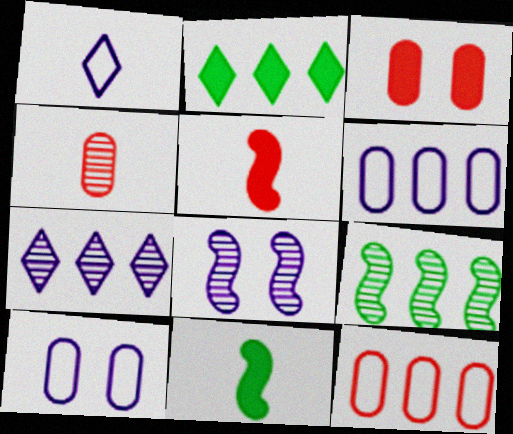[[1, 3, 9], 
[1, 4, 11], 
[3, 4, 12]]